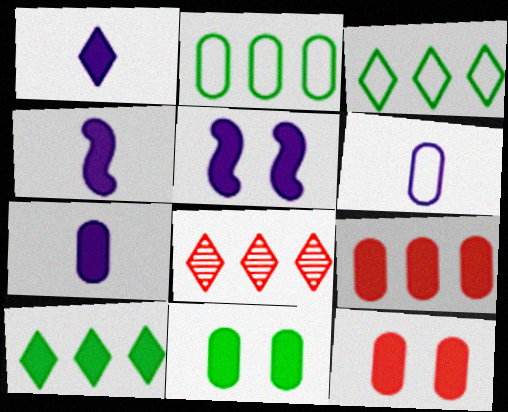[[1, 4, 7], 
[4, 10, 12], 
[7, 9, 11]]